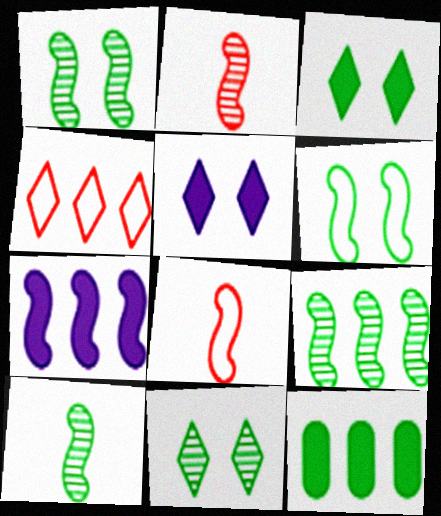[[1, 7, 8], 
[1, 9, 10], 
[2, 6, 7]]